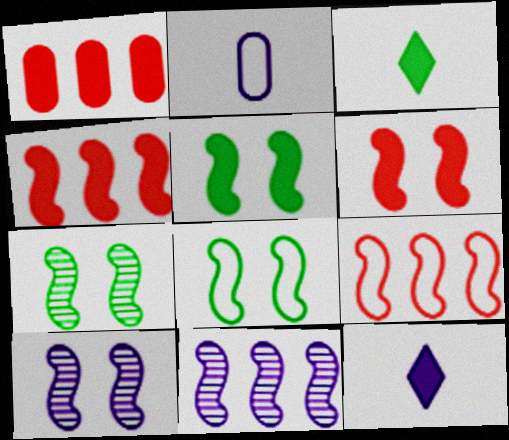[[1, 5, 12], 
[5, 7, 8], 
[6, 8, 10]]